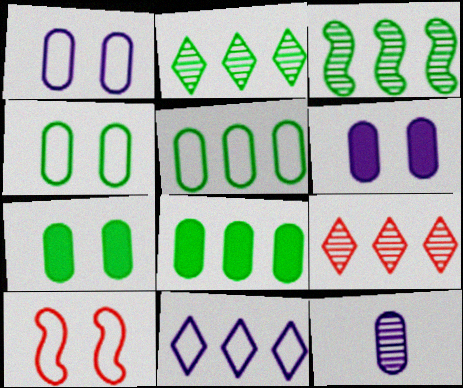[]